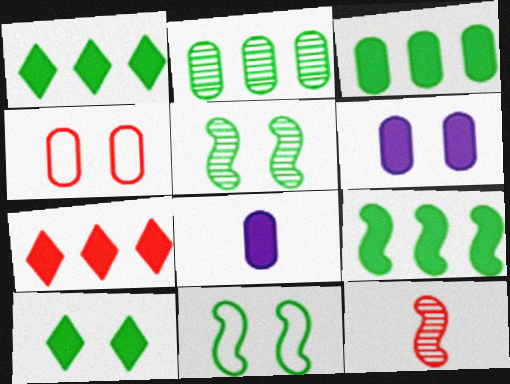[[1, 3, 9], 
[2, 4, 8], 
[4, 7, 12]]